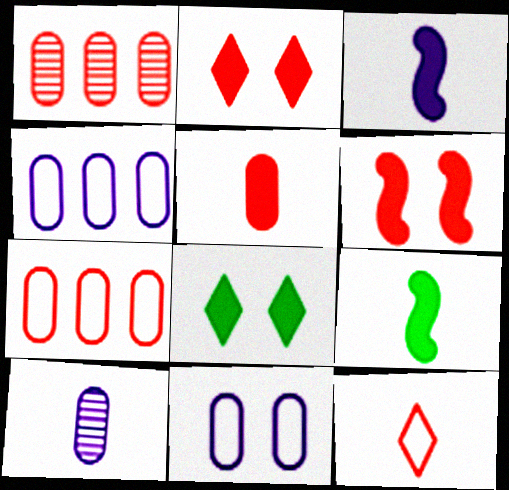[[1, 6, 12], 
[9, 10, 12]]